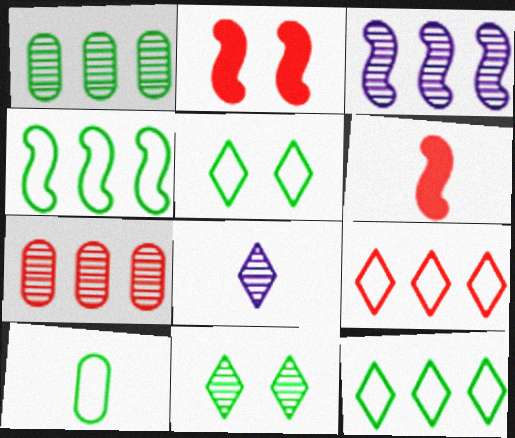[[4, 5, 10], 
[6, 8, 10]]